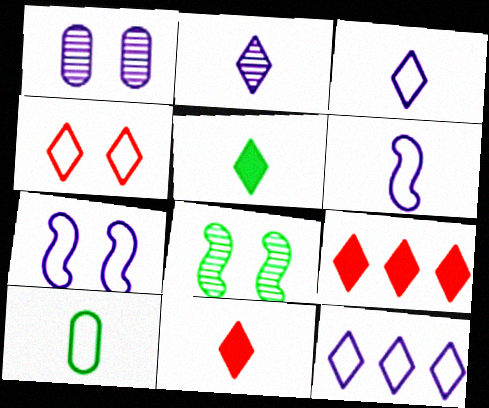[]